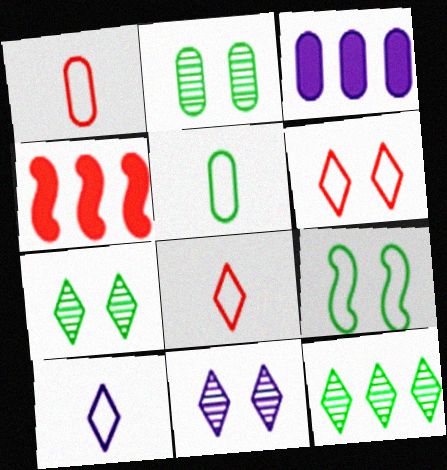[[1, 2, 3], 
[2, 4, 10], 
[4, 5, 11]]